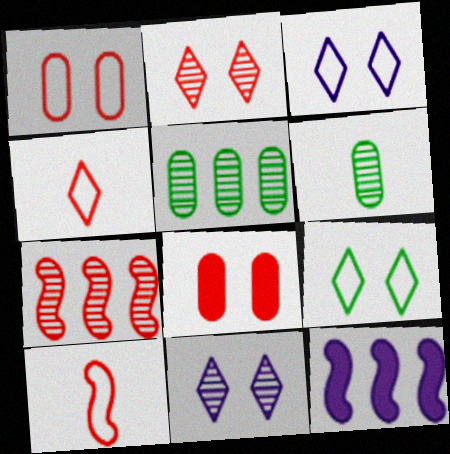[[4, 7, 8], 
[6, 7, 11]]